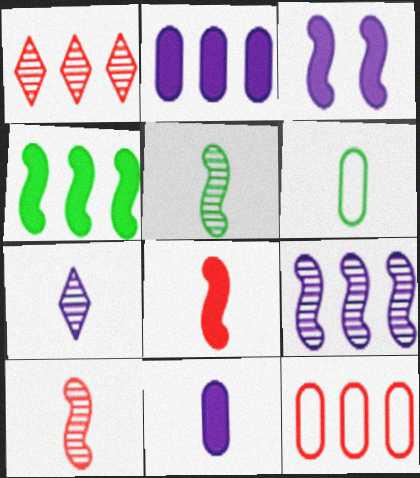[[1, 3, 6], 
[3, 4, 8], 
[6, 7, 8]]